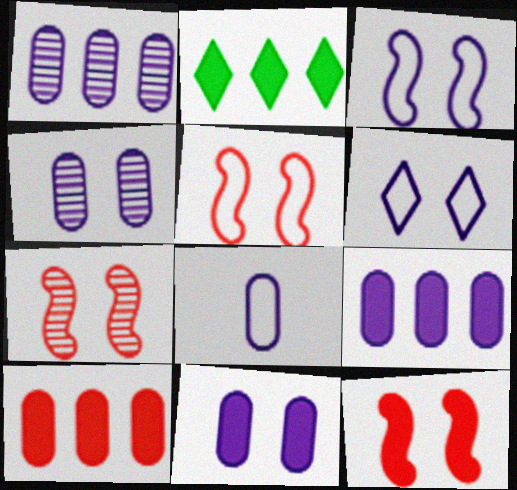[[1, 8, 11], 
[2, 7, 8], 
[4, 8, 9], 
[5, 7, 12]]